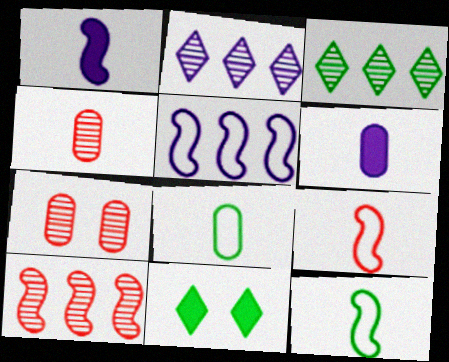[[4, 5, 11], 
[4, 6, 8]]